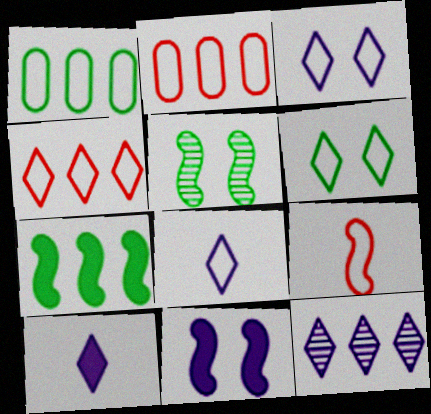[[1, 3, 9], 
[2, 5, 10], 
[2, 7, 12], 
[3, 10, 12], 
[4, 6, 8]]